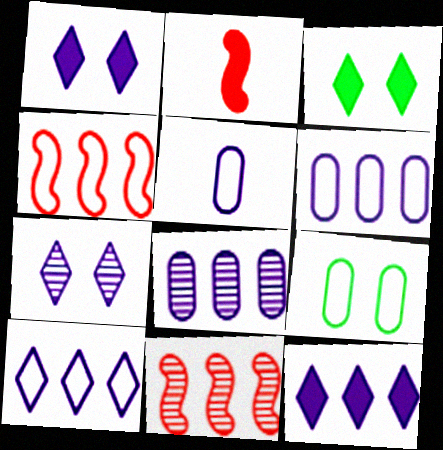[[3, 5, 11]]